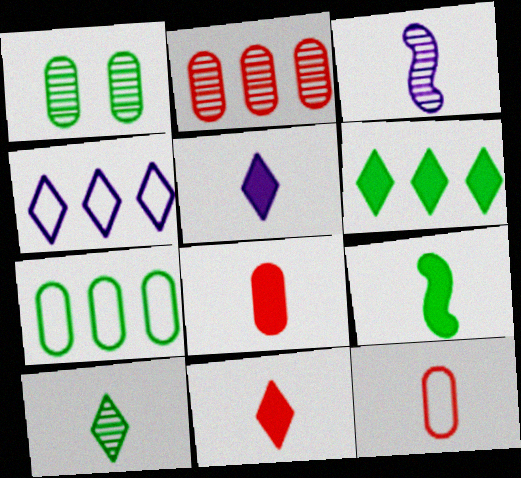[[5, 8, 9]]